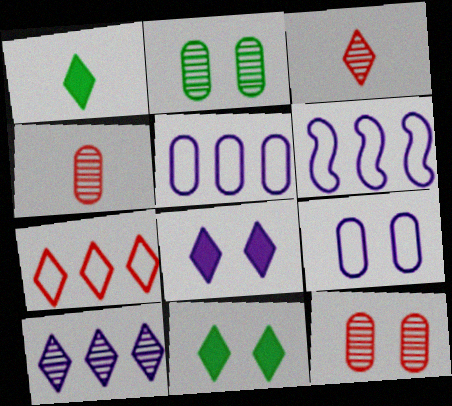[[1, 6, 12], 
[4, 6, 11]]